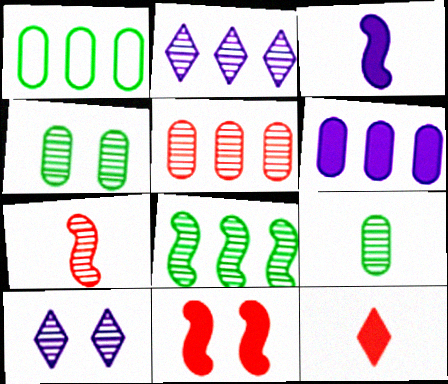[[1, 5, 6], 
[2, 4, 7], 
[2, 5, 8]]